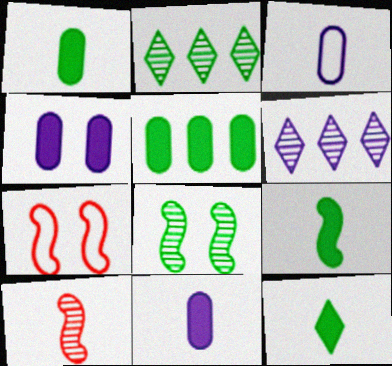[[1, 6, 7], 
[1, 9, 12], 
[2, 7, 11], 
[3, 10, 12]]